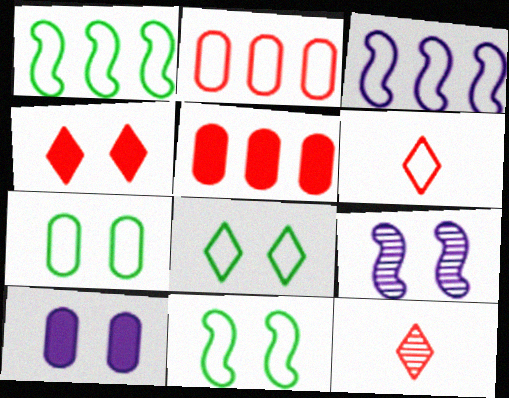[[1, 10, 12], 
[3, 6, 7], 
[4, 7, 9], 
[7, 8, 11]]